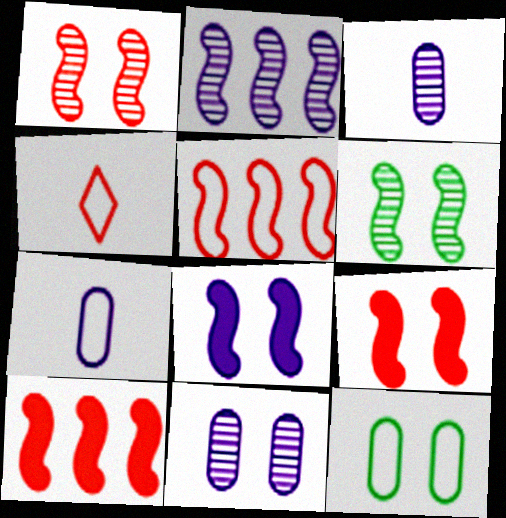[]